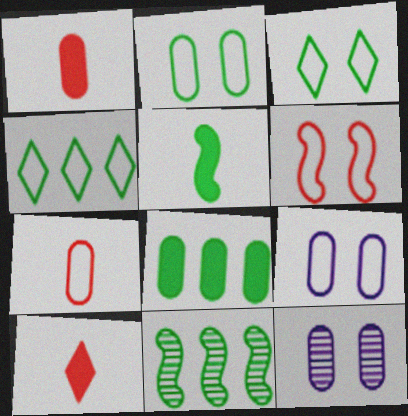[[3, 6, 9], 
[4, 8, 11], 
[7, 8, 12], 
[9, 10, 11]]